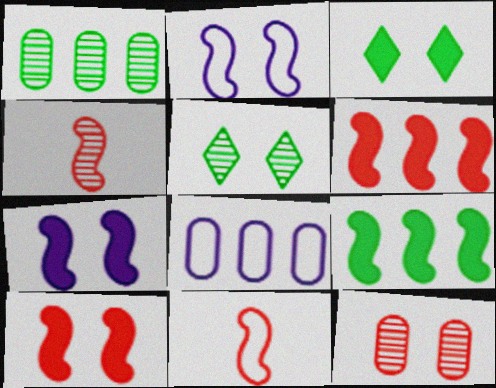[[2, 3, 12], 
[2, 4, 9], 
[3, 4, 8]]